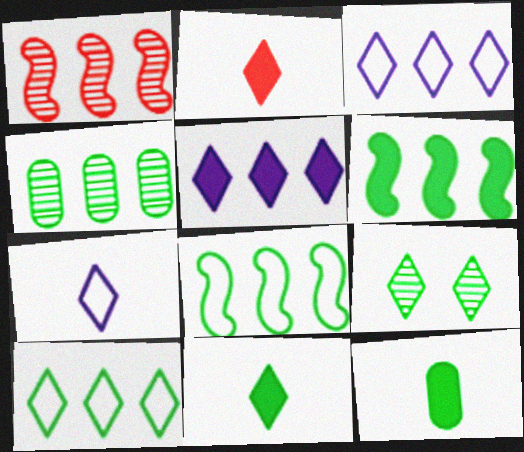[[2, 3, 9], 
[4, 6, 10], 
[8, 9, 12], 
[9, 10, 11]]